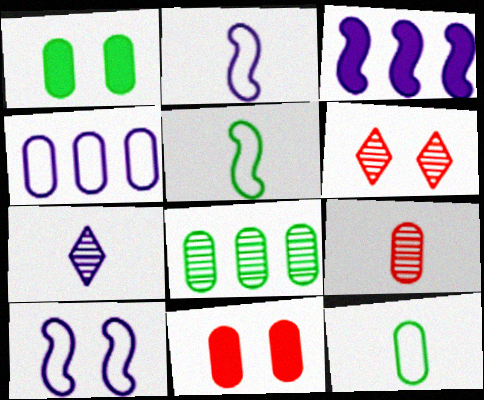[[1, 4, 9], 
[1, 6, 10], 
[1, 8, 12], 
[3, 6, 12]]